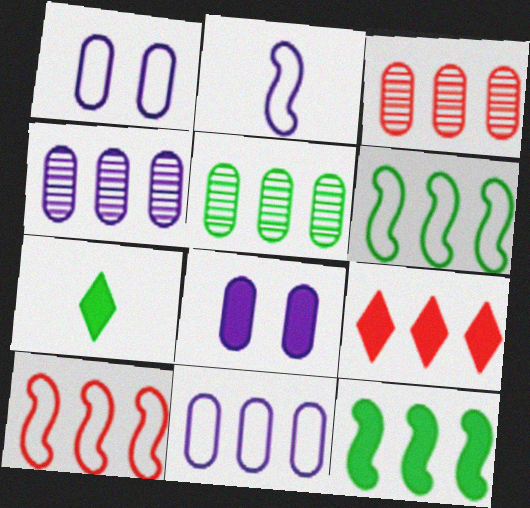[[3, 4, 5], 
[3, 9, 10], 
[4, 6, 9]]